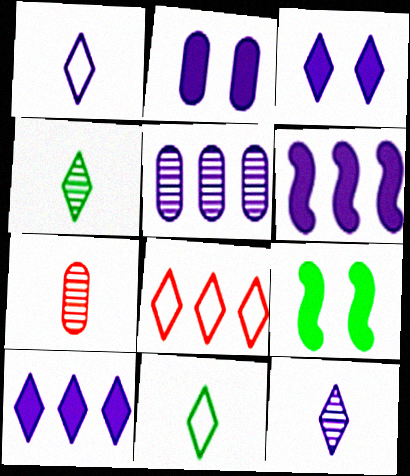[[3, 4, 8]]